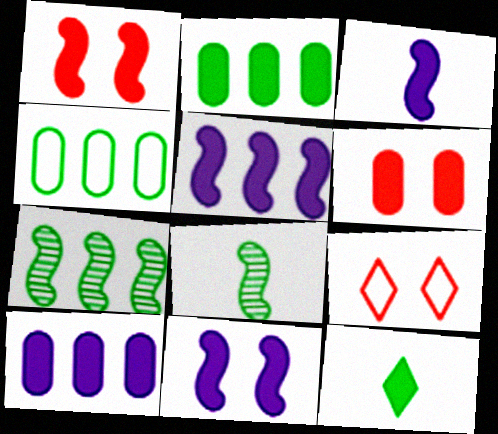[[1, 10, 12], 
[3, 5, 11], 
[5, 6, 12], 
[8, 9, 10]]